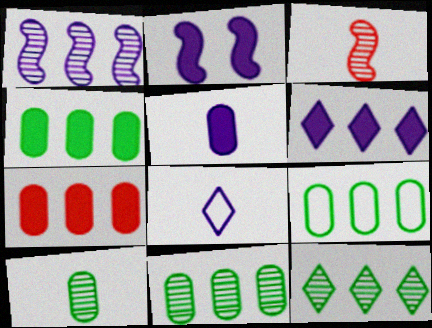[[2, 5, 6], 
[4, 9, 11]]